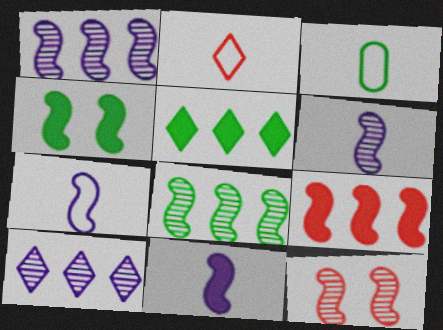[[2, 3, 7], 
[4, 9, 11], 
[6, 7, 11], 
[6, 8, 12]]